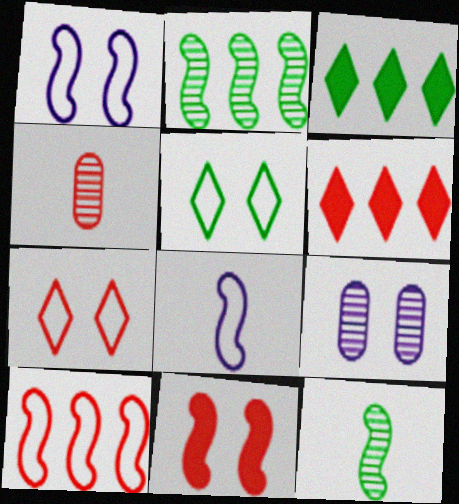[[1, 3, 4], 
[2, 8, 11], 
[5, 9, 11]]